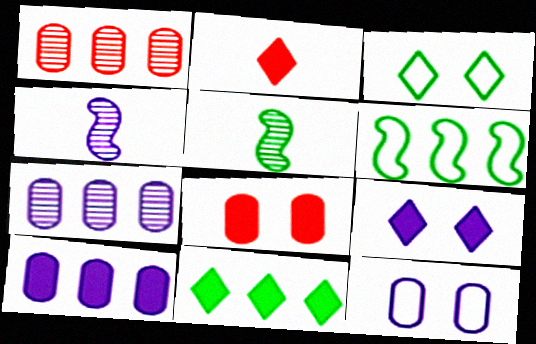[[2, 9, 11]]